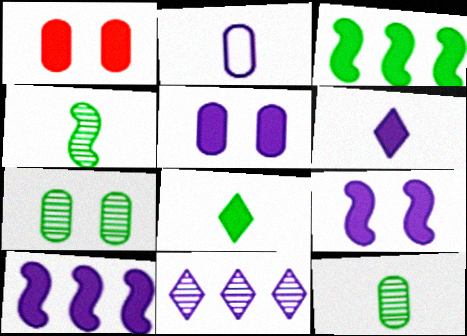[[1, 3, 6], 
[1, 8, 10], 
[2, 9, 11], 
[5, 6, 10]]